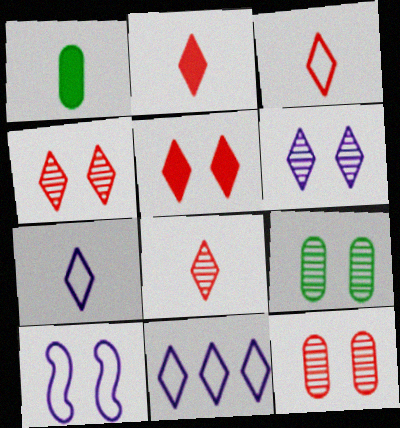[[2, 3, 8], 
[5, 9, 10]]